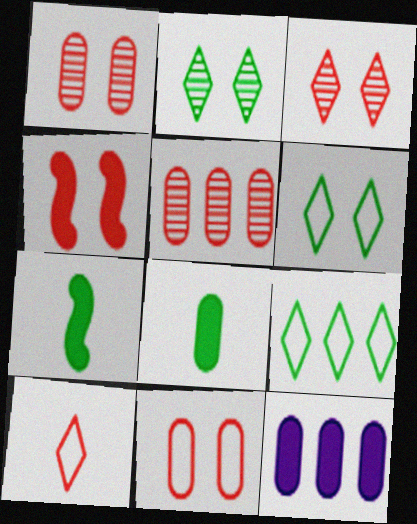[[3, 4, 11], 
[4, 5, 10]]